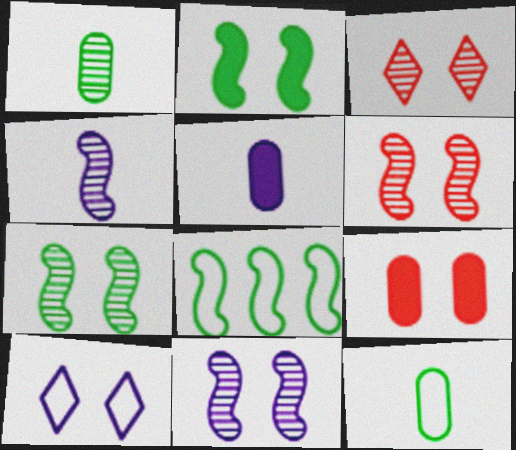[[3, 5, 8], 
[6, 7, 11], 
[7, 9, 10]]